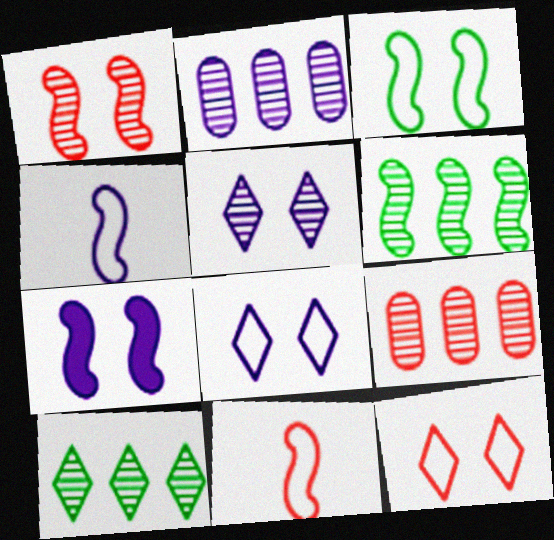[[1, 3, 7], 
[6, 7, 11]]